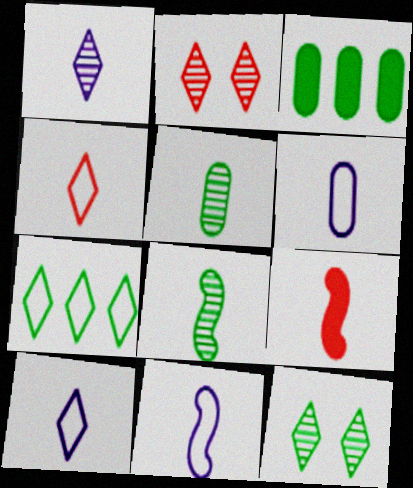[[2, 3, 11], 
[5, 9, 10], 
[6, 10, 11], 
[8, 9, 11]]